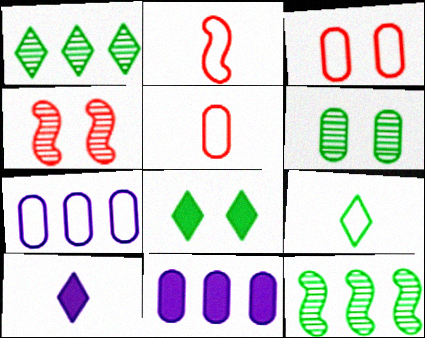[[1, 8, 9], 
[3, 10, 12], 
[4, 9, 11], 
[5, 6, 11]]